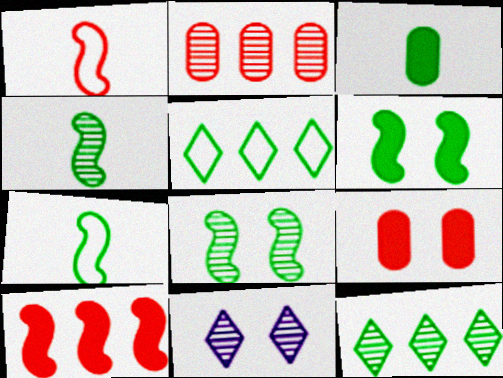[[2, 4, 11], 
[3, 5, 8]]